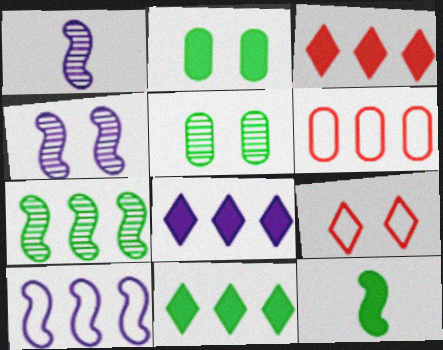[[2, 4, 9], 
[2, 11, 12], 
[3, 8, 11], 
[6, 7, 8]]